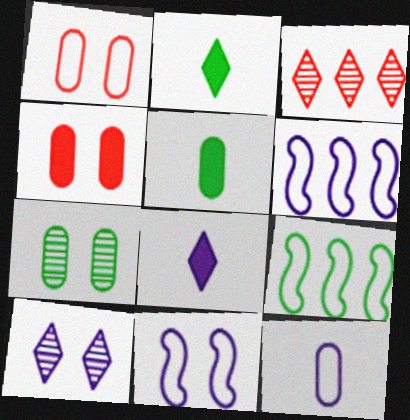[[2, 7, 9], 
[3, 5, 11]]